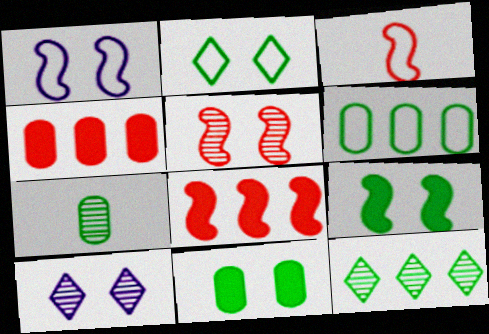[[1, 5, 9], 
[3, 5, 8], 
[6, 7, 11]]